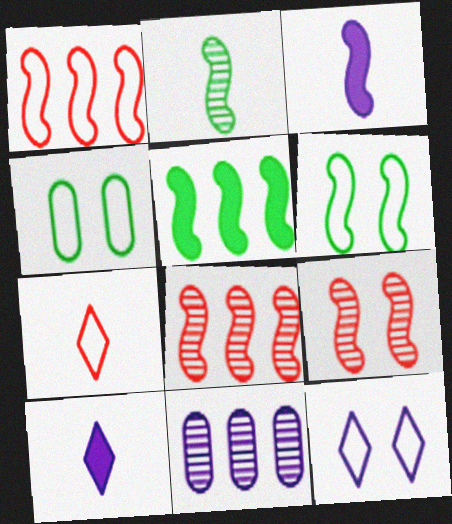[[2, 5, 6], 
[3, 6, 8], 
[3, 11, 12], 
[4, 8, 10]]